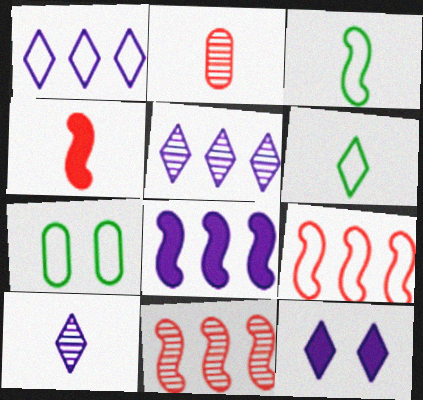[[1, 10, 12], 
[4, 5, 7]]